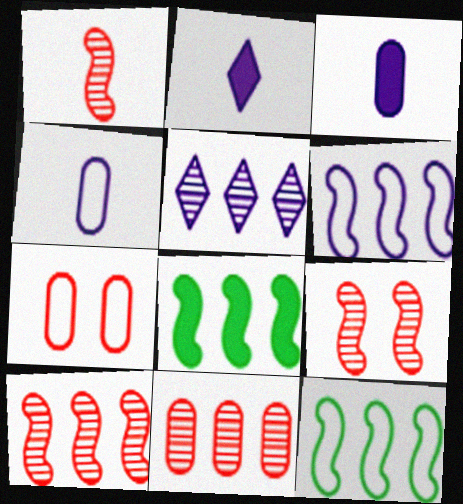[[1, 9, 10], 
[6, 8, 10]]